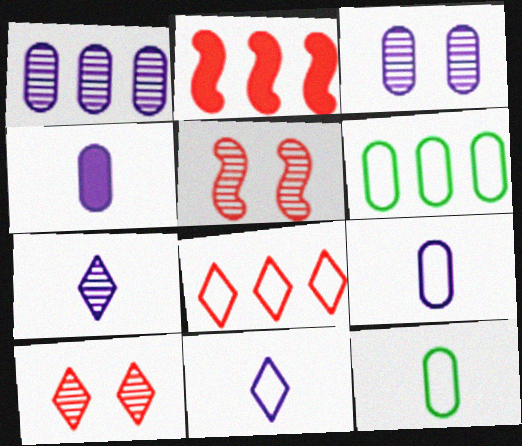[]